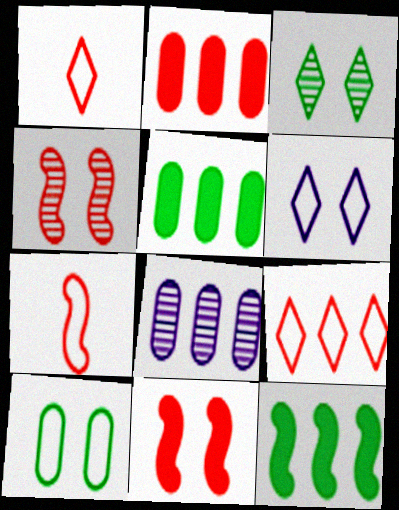[[1, 2, 4], 
[8, 9, 12]]